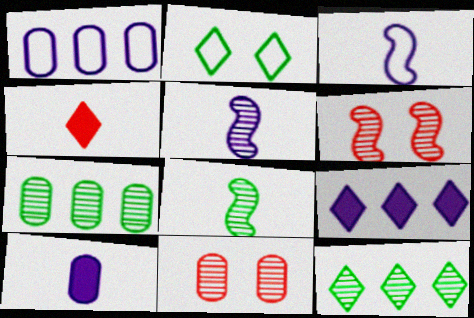[[5, 11, 12]]